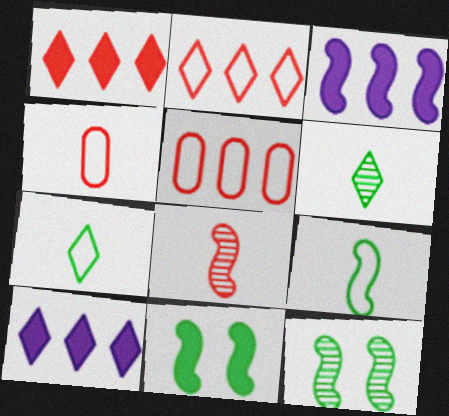[[4, 10, 12]]